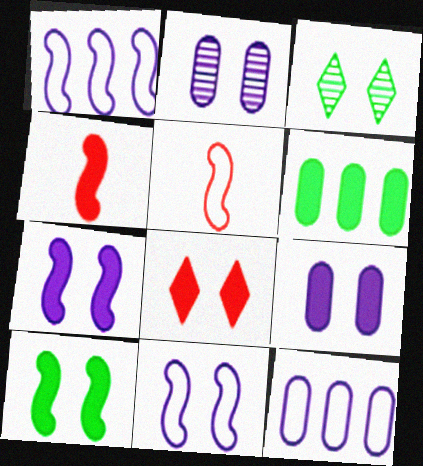[[3, 4, 12], 
[8, 9, 10]]